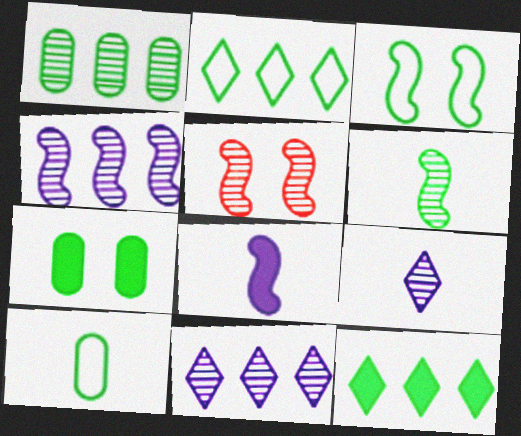[[1, 5, 9], 
[1, 7, 10], 
[2, 3, 10], 
[2, 6, 7], 
[4, 5, 6]]